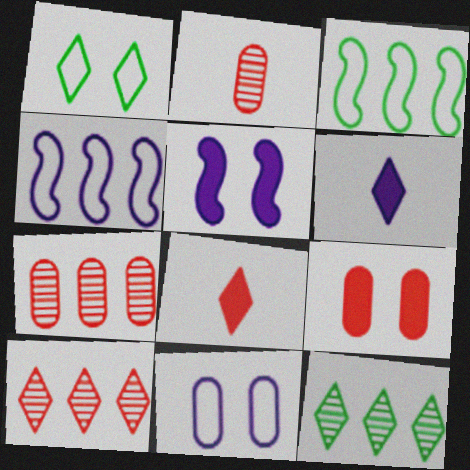[[1, 6, 10]]